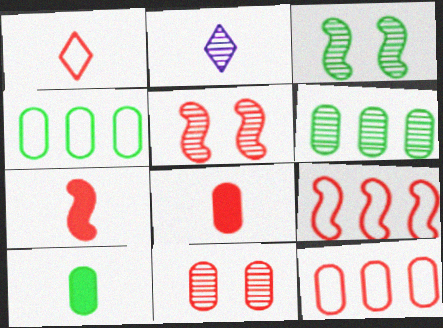[[2, 5, 6], 
[5, 7, 9], 
[8, 11, 12]]